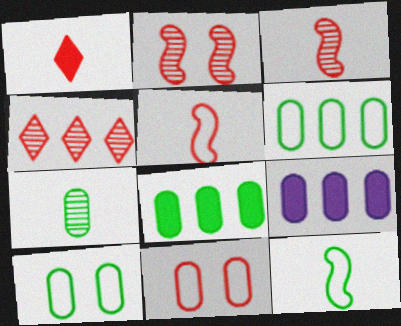[[7, 8, 10], 
[7, 9, 11]]